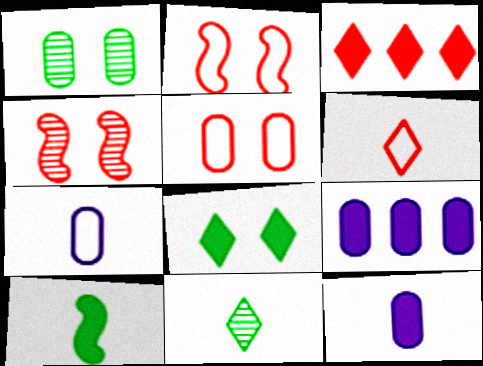[[2, 9, 11]]